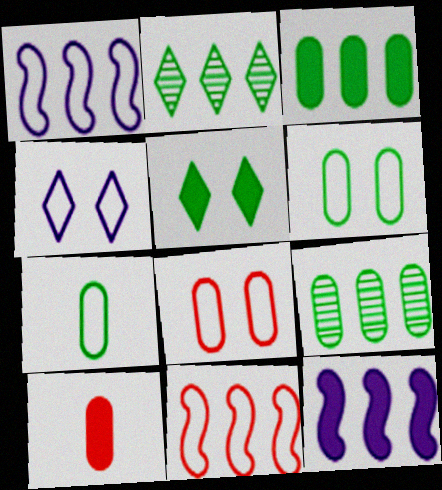[[4, 7, 11], 
[5, 10, 12]]